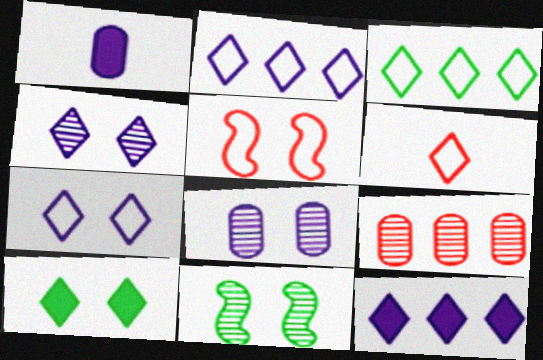[[3, 6, 7], 
[5, 8, 10]]